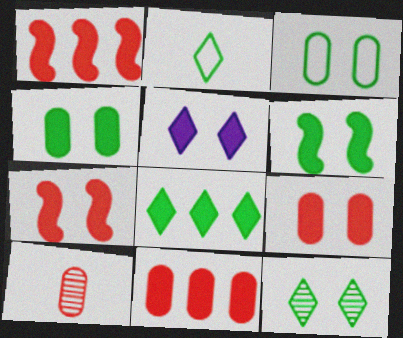[[2, 8, 12], 
[3, 6, 12], 
[4, 5, 7], 
[5, 6, 9]]